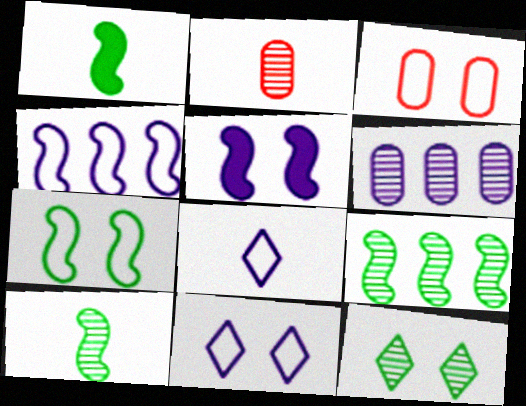[[1, 2, 8], 
[1, 7, 9], 
[3, 5, 12], 
[3, 7, 11], 
[5, 6, 8]]